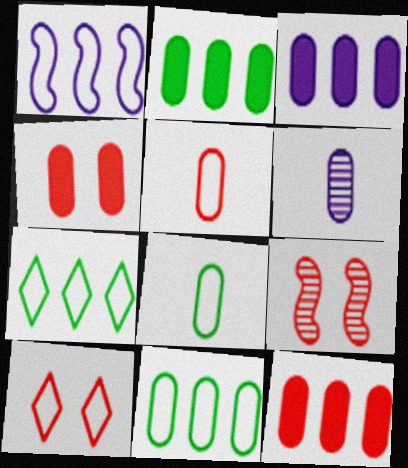[[1, 8, 10], 
[2, 3, 12], 
[4, 6, 11], 
[4, 9, 10]]